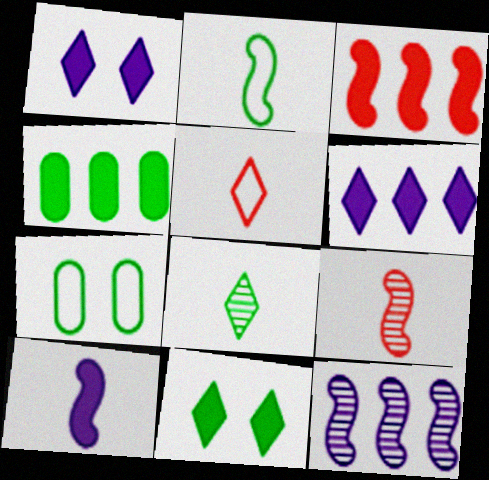[[2, 9, 10], 
[3, 4, 6], 
[6, 7, 9]]